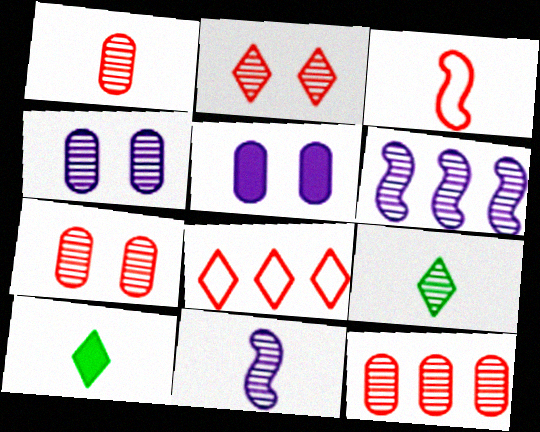[[1, 7, 12], 
[1, 9, 11], 
[6, 7, 9]]